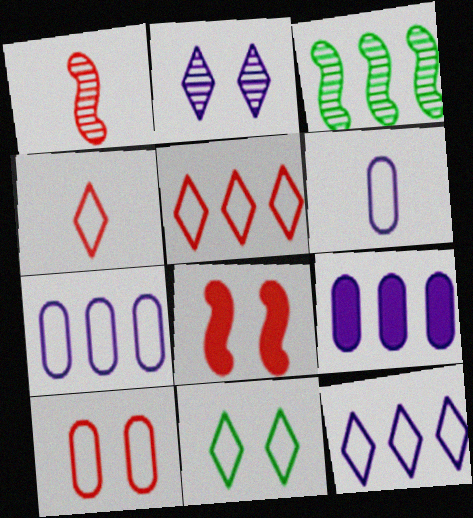[[1, 9, 11], 
[3, 5, 9], 
[4, 11, 12]]